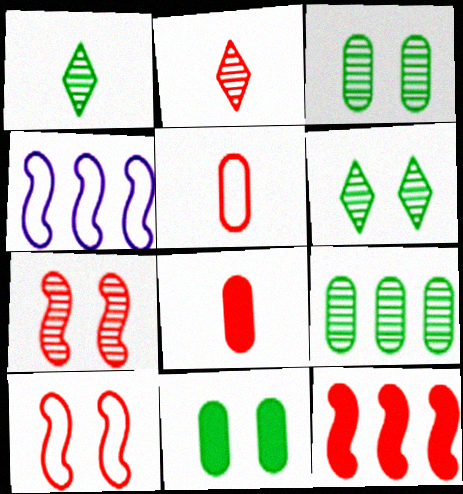[[2, 4, 11], 
[4, 6, 8]]